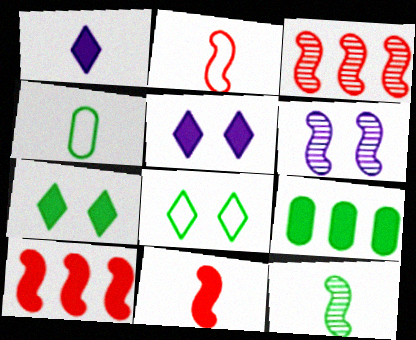[[3, 4, 5], 
[3, 6, 12], 
[5, 9, 11], 
[8, 9, 12]]